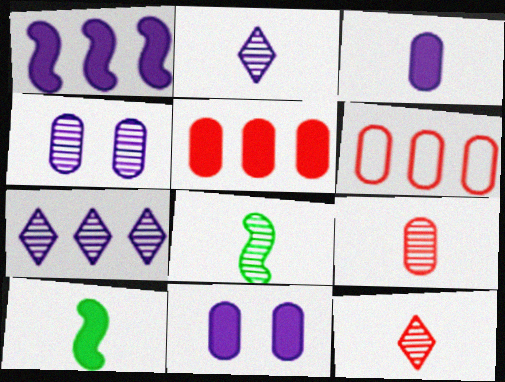[[2, 8, 9]]